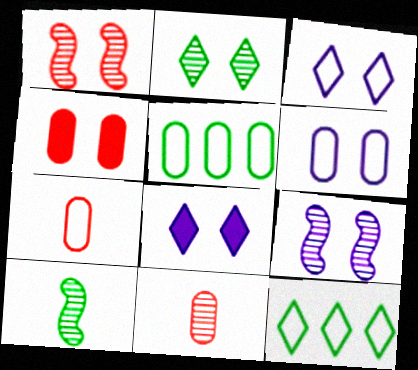[[5, 6, 7], 
[6, 8, 9]]